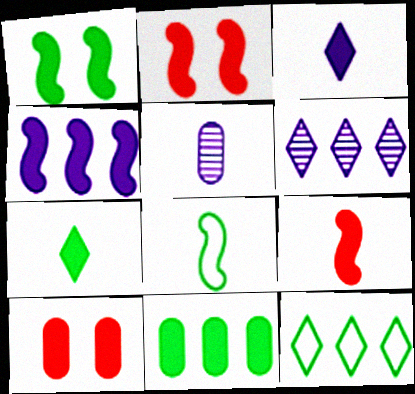[[1, 4, 9], 
[1, 7, 11], 
[2, 3, 11], 
[2, 5, 12], 
[4, 7, 10], 
[6, 8, 10]]